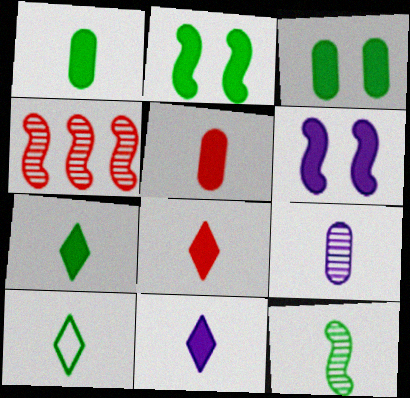[[1, 10, 12], 
[7, 8, 11]]